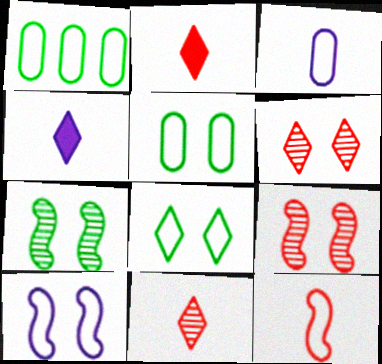[[1, 4, 9]]